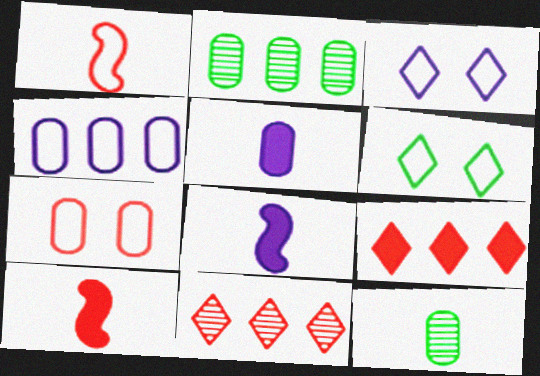[[1, 4, 6], 
[2, 3, 10], 
[2, 5, 7], 
[7, 10, 11]]